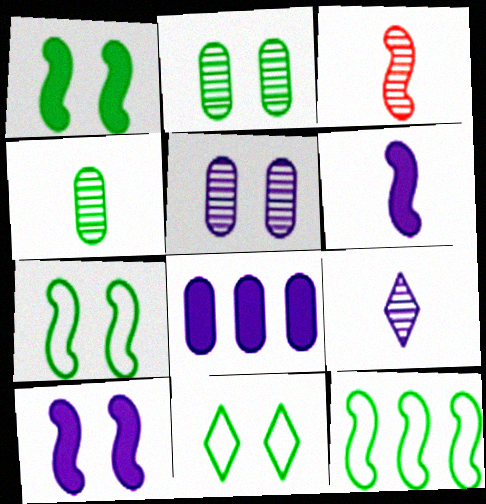[[1, 2, 11], 
[3, 4, 9], 
[3, 8, 11], 
[3, 10, 12]]